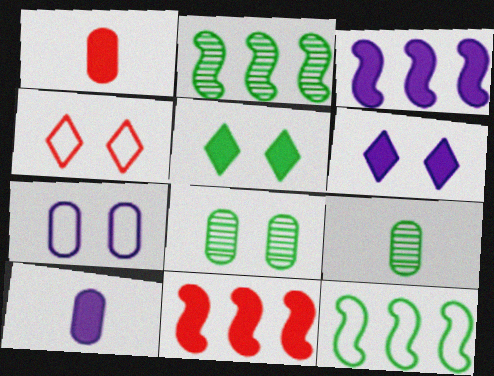[[1, 3, 5], 
[2, 4, 10], 
[3, 4, 9], 
[3, 6, 10], 
[5, 9, 12], 
[5, 10, 11]]